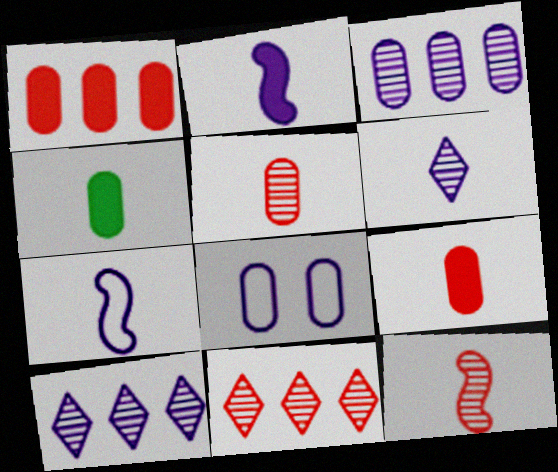[[2, 8, 10]]